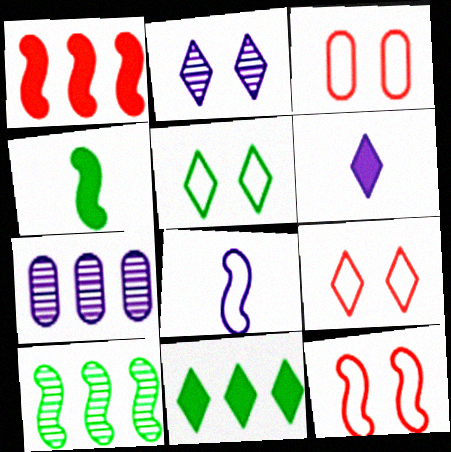[[3, 6, 10], 
[3, 9, 12], 
[4, 7, 9]]